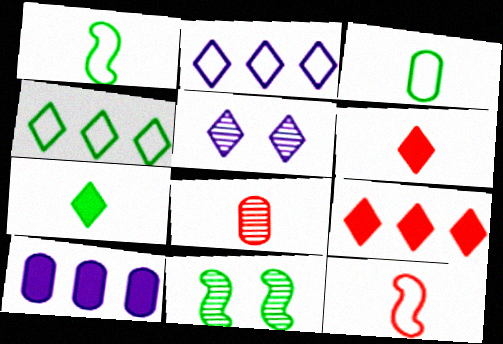[[4, 5, 6], 
[6, 8, 12]]